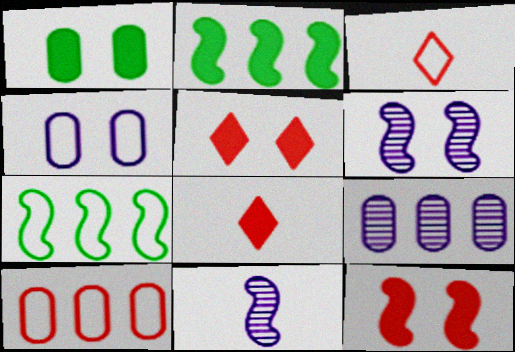[[3, 4, 7], 
[7, 11, 12]]